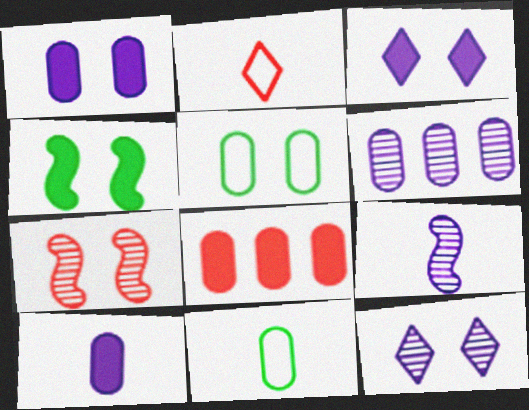[[2, 4, 6], 
[2, 7, 8], 
[3, 5, 7], 
[6, 9, 12]]